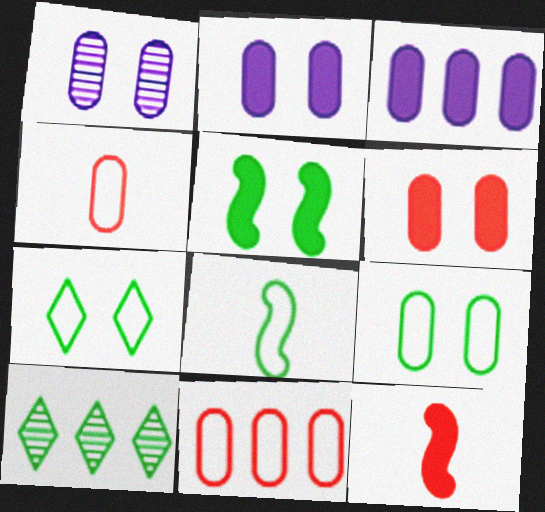[[1, 6, 9]]